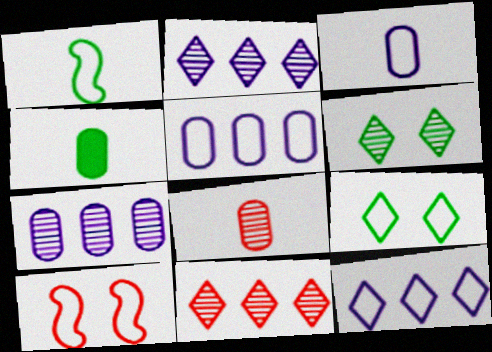[[2, 4, 10], 
[3, 4, 8]]